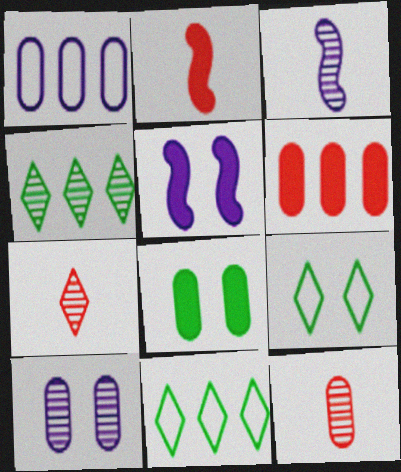[[1, 8, 12], 
[2, 10, 11], 
[3, 6, 9], 
[5, 11, 12]]